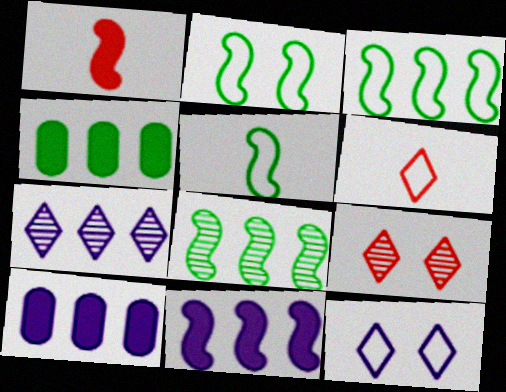[[2, 3, 5], 
[5, 9, 10]]